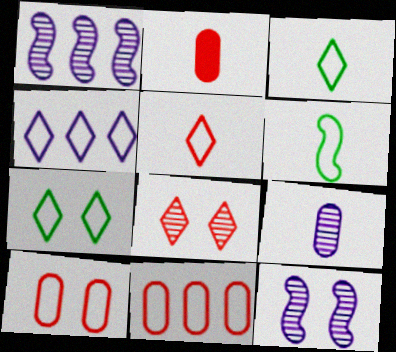[[1, 2, 7], 
[4, 5, 7], 
[4, 6, 10]]